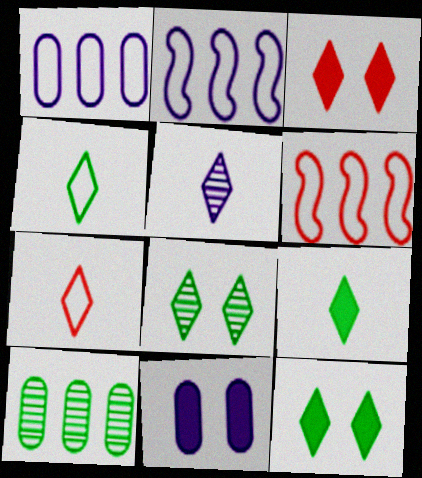[[2, 5, 11], 
[5, 7, 9]]